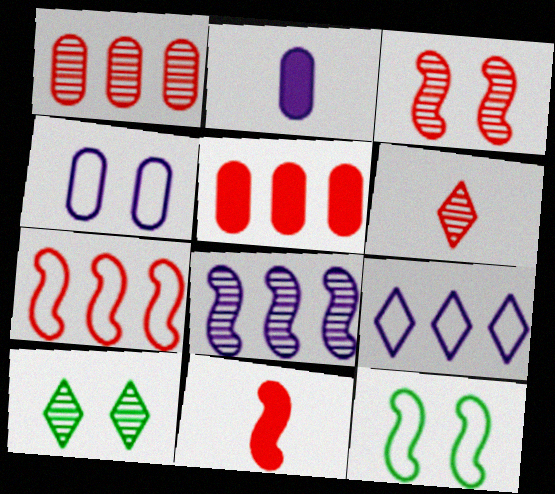[[1, 3, 6], 
[2, 7, 10], 
[3, 7, 11], 
[8, 11, 12]]